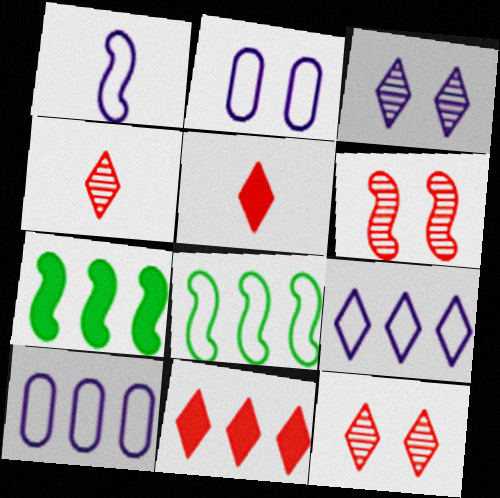[[1, 2, 9], 
[1, 6, 7], 
[2, 4, 7]]